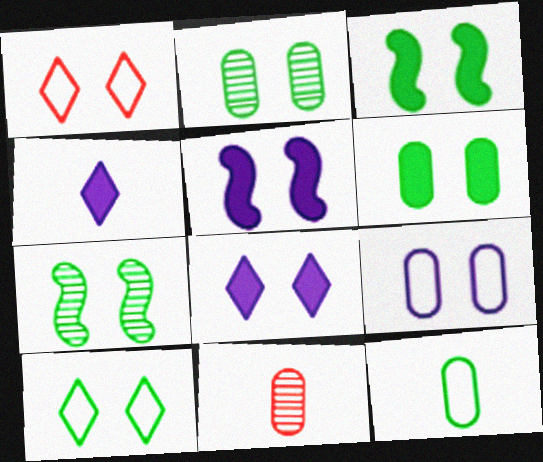[[1, 2, 5], 
[2, 3, 10], 
[6, 7, 10]]